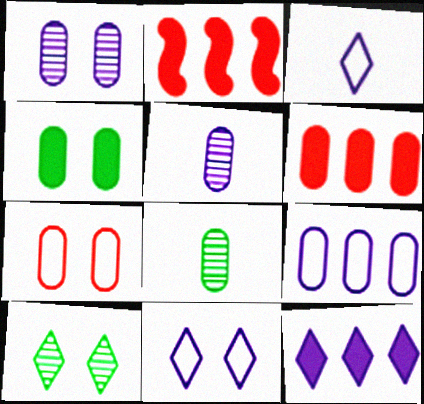[[1, 4, 7], 
[2, 8, 11]]